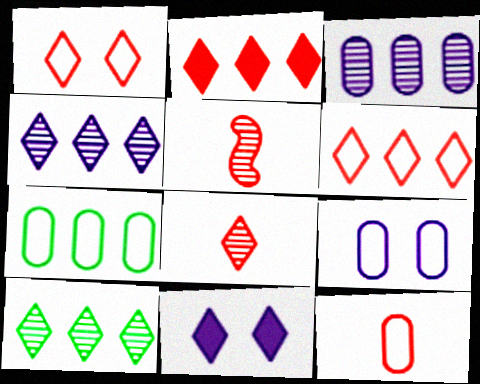[[1, 2, 8], 
[5, 7, 11], 
[7, 9, 12]]